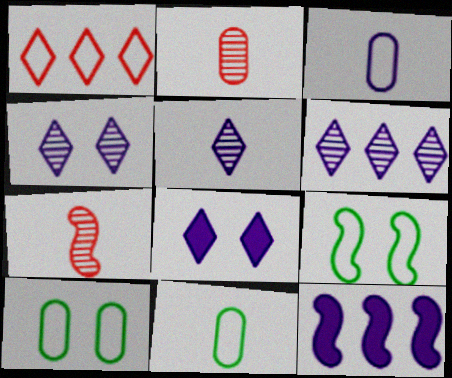[[1, 3, 9], 
[3, 4, 12], 
[4, 5, 6], 
[7, 9, 12]]